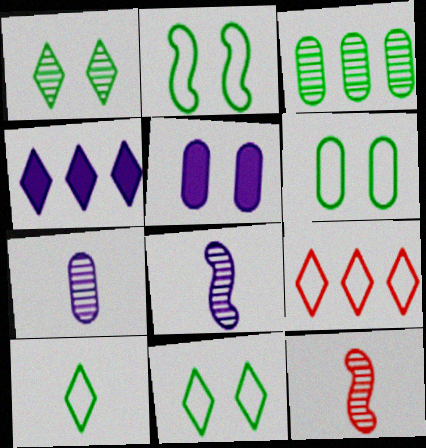[[2, 6, 11], 
[4, 6, 12]]